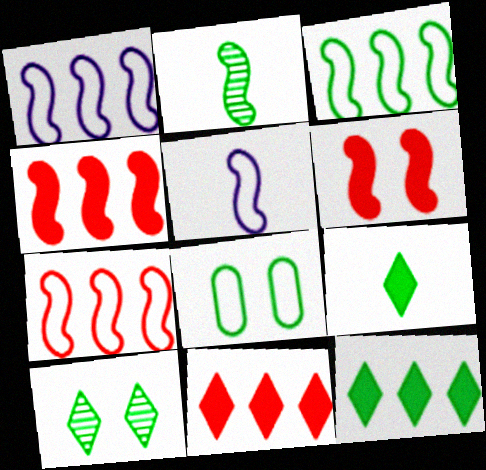[[1, 2, 6], 
[1, 3, 7], 
[2, 8, 12]]